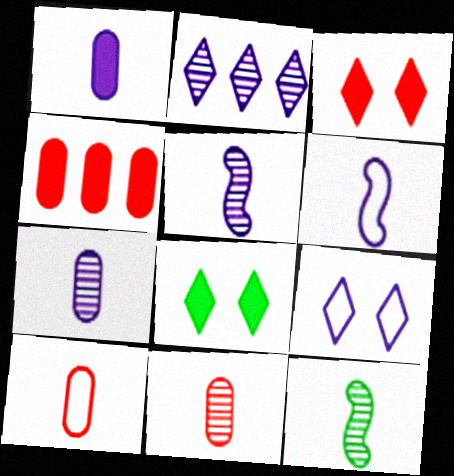[[4, 9, 12]]